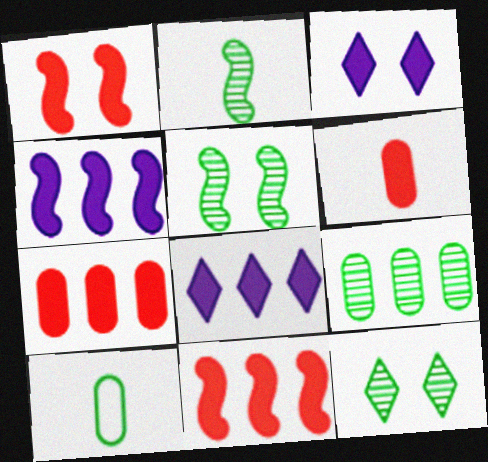[[2, 9, 12]]